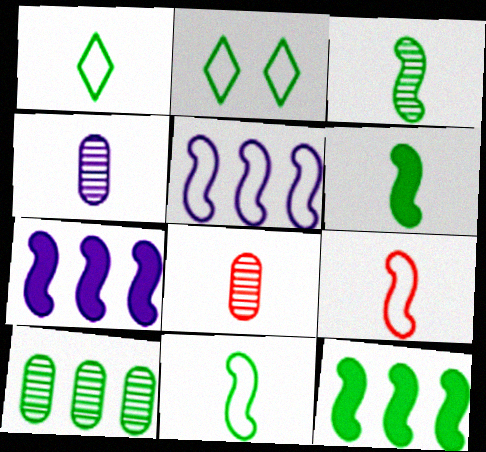[[2, 6, 10], 
[2, 7, 8], 
[3, 6, 11]]